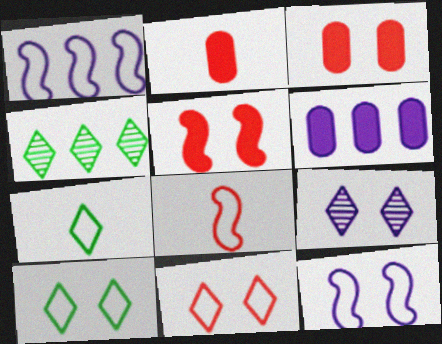[[2, 4, 12]]